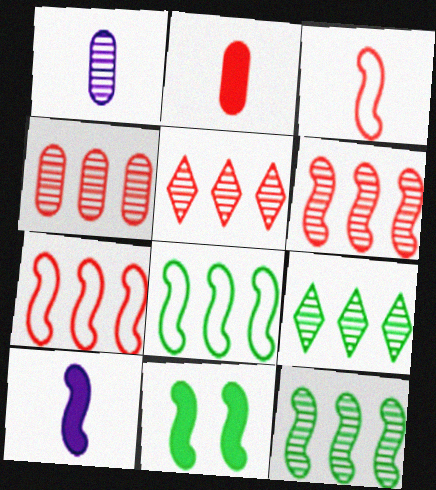[[4, 5, 6]]